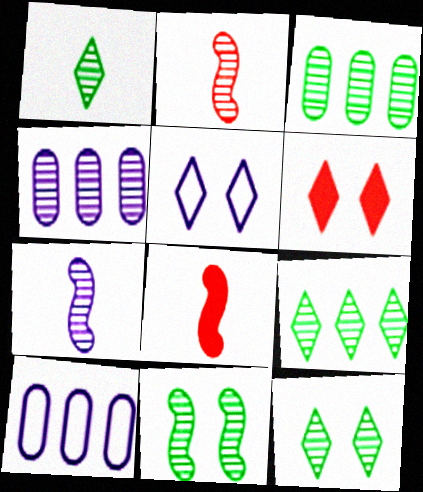[[1, 3, 11], 
[1, 9, 12], 
[2, 4, 12], 
[3, 5, 8], 
[5, 6, 12], 
[8, 10, 12]]